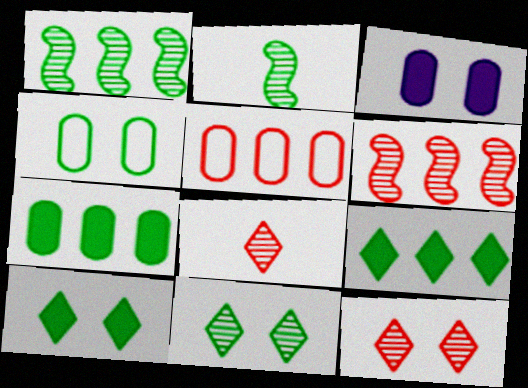[[2, 4, 9]]